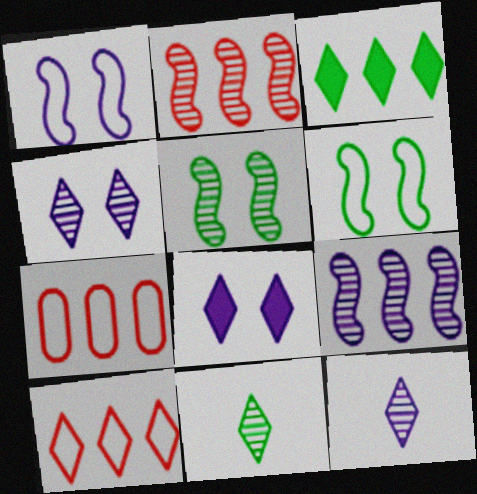[[3, 7, 9], 
[8, 10, 11]]